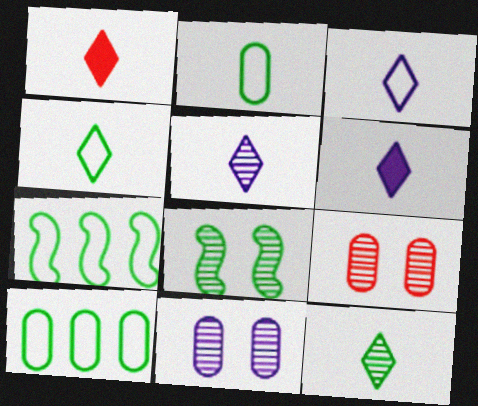[[1, 3, 12], 
[1, 4, 5], 
[1, 7, 11], 
[3, 5, 6], 
[6, 7, 9]]